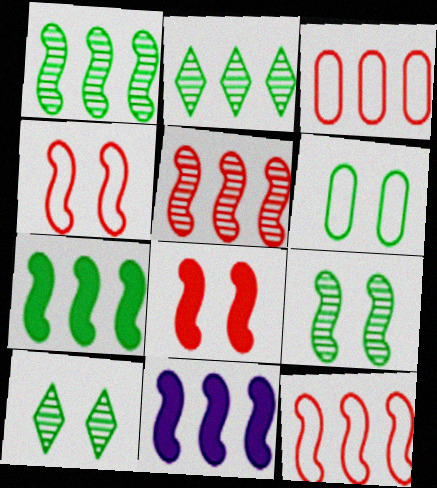[[1, 11, 12], 
[2, 3, 11]]